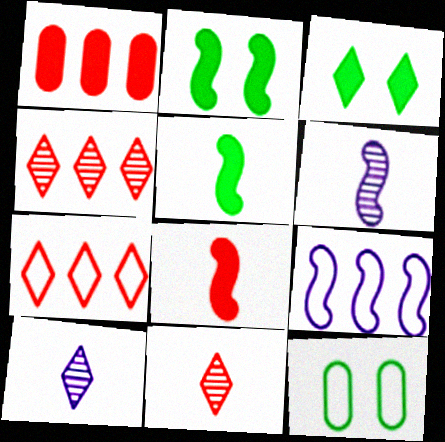[[3, 7, 10]]